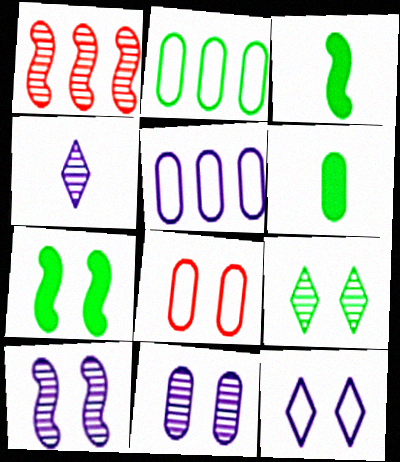[[1, 6, 12], 
[2, 3, 9]]